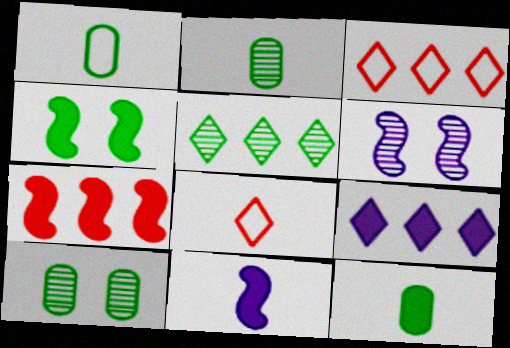[[1, 2, 12], 
[1, 4, 5], 
[2, 8, 11], 
[3, 5, 9], 
[3, 6, 12], 
[3, 10, 11], 
[4, 7, 11]]